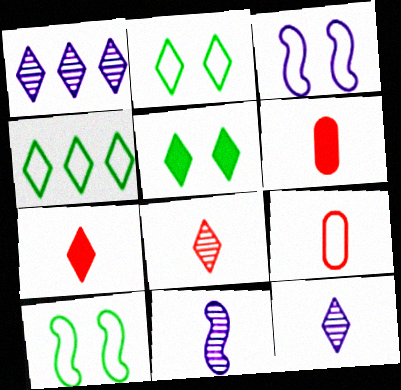[[1, 2, 7], 
[1, 6, 10], 
[3, 4, 9]]